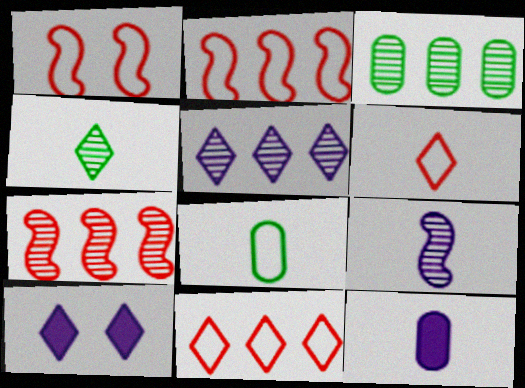[[3, 5, 7], 
[4, 10, 11], 
[7, 8, 10]]